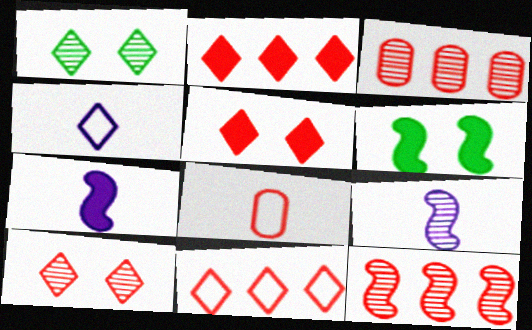[[1, 2, 4], 
[1, 3, 9], 
[3, 4, 6], 
[5, 8, 12]]